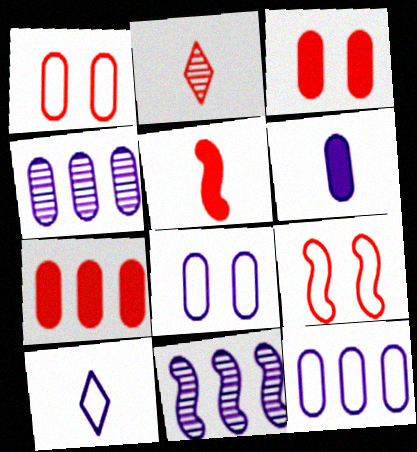[[2, 7, 9], 
[4, 6, 8]]